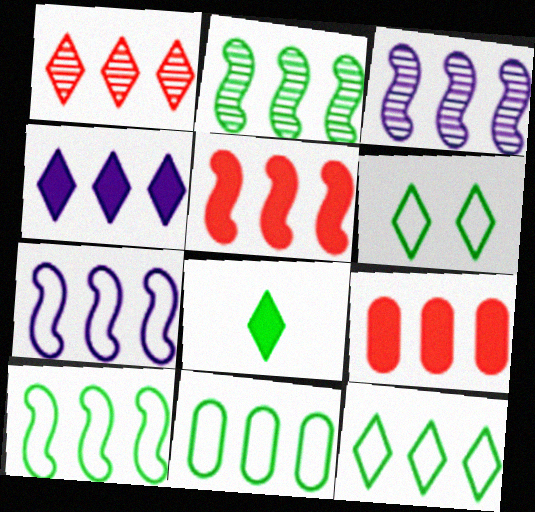[[1, 4, 12], 
[2, 5, 7], 
[3, 5, 10], 
[3, 9, 12], 
[10, 11, 12]]